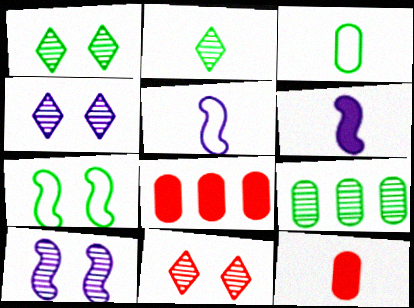[[1, 4, 11], 
[1, 5, 8], 
[2, 5, 12]]